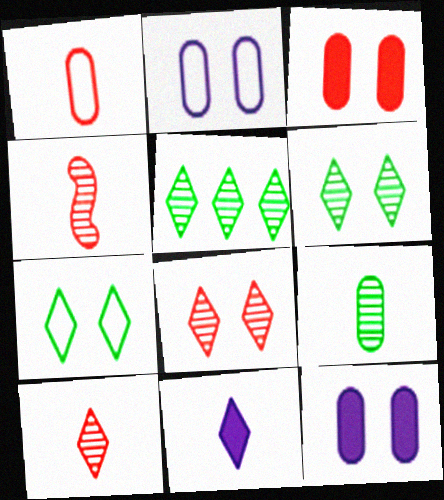[]